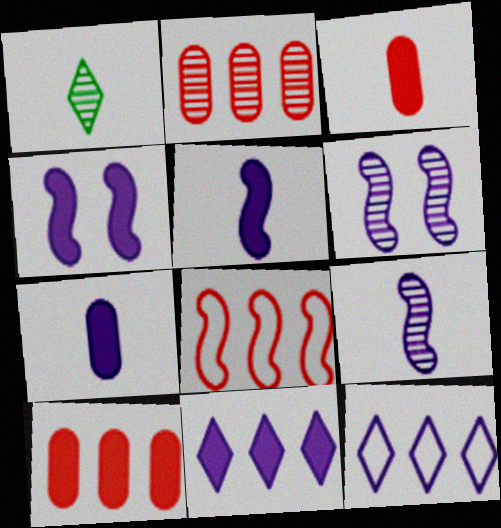[[1, 2, 6], 
[4, 7, 11], 
[6, 7, 12]]